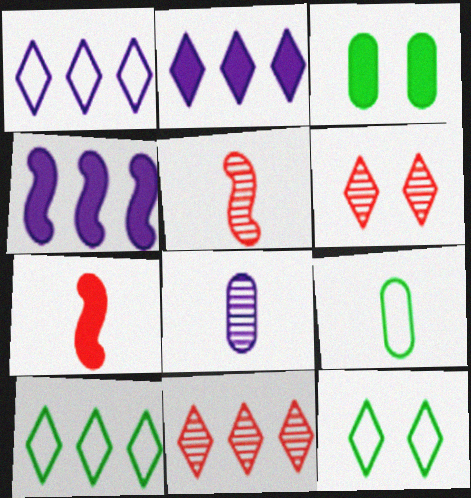[[1, 3, 5], 
[2, 3, 7], 
[2, 10, 11], 
[4, 6, 9]]